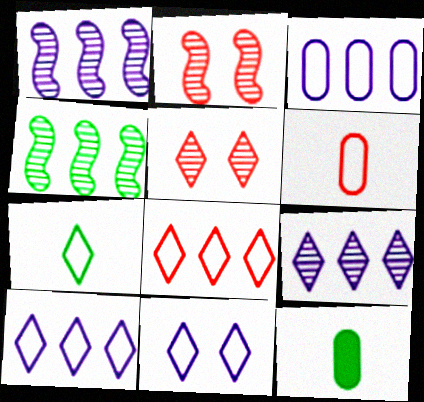[[2, 10, 12], 
[7, 8, 11]]